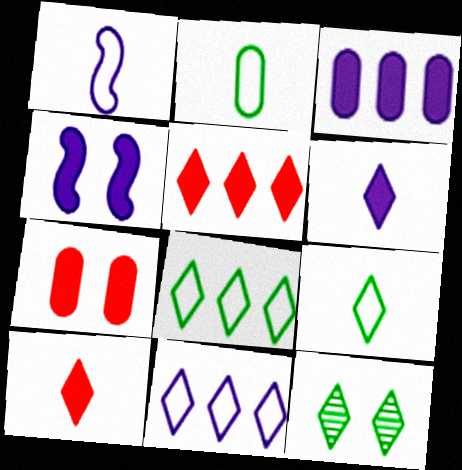[[3, 4, 6], 
[10, 11, 12]]